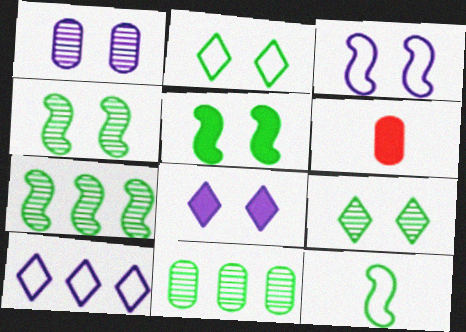[[1, 3, 8], 
[4, 6, 10], 
[5, 7, 12]]